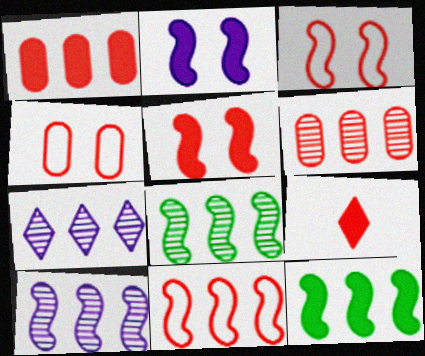[[1, 5, 9], 
[3, 6, 9], 
[6, 7, 8], 
[10, 11, 12]]